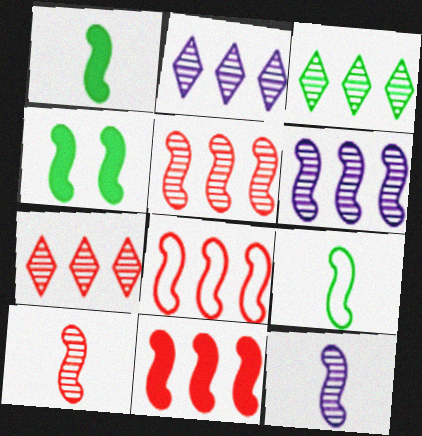[[2, 3, 7], 
[4, 8, 12], 
[5, 8, 11]]